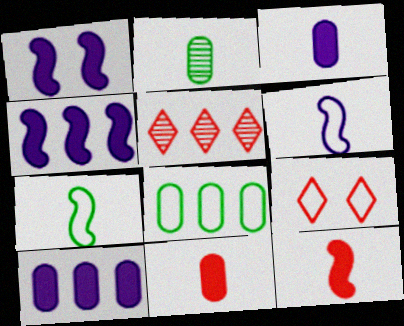[[2, 4, 9], 
[4, 5, 8], 
[6, 8, 9]]